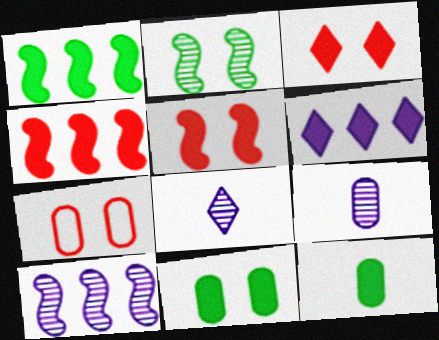[[1, 7, 8], 
[5, 6, 12]]